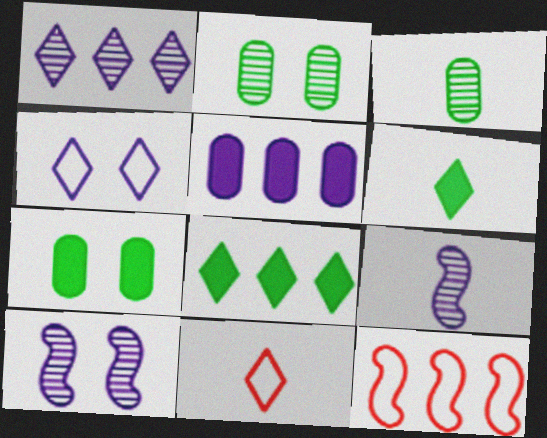[[4, 5, 9]]